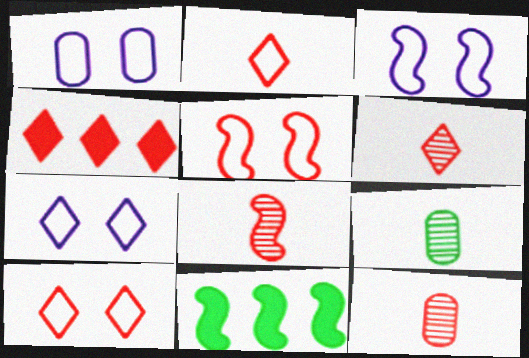[[1, 3, 7], 
[1, 6, 11], 
[3, 4, 9], 
[3, 8, 11], 
[4, 5, 12], 
[4, 6, 10], 
[6, 8, 12], 
[7, 11, 12]]